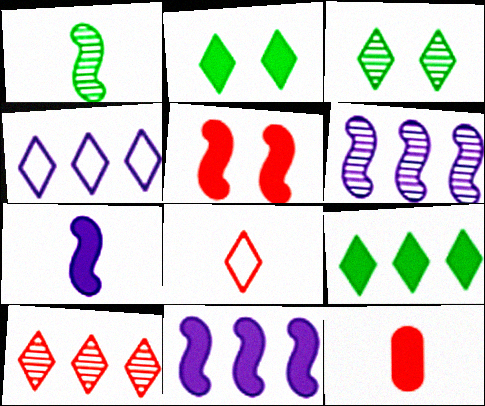[[2, 11, 12], 
[4, 9, 10]]